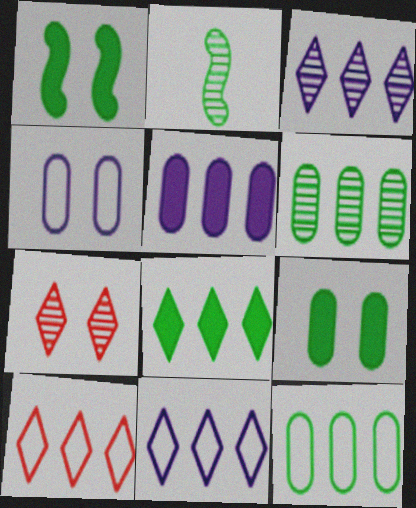[[1, 4, 7], 
[3, 8, 10]]